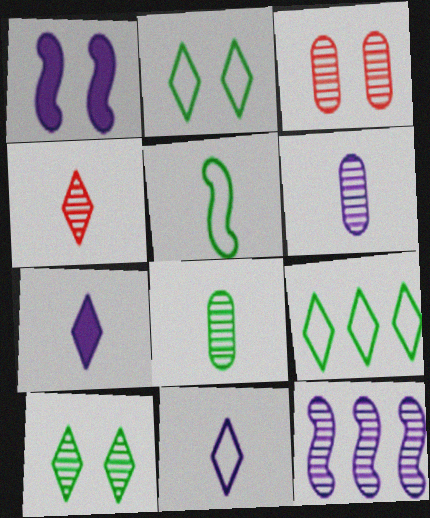[[1, 2, 3]]